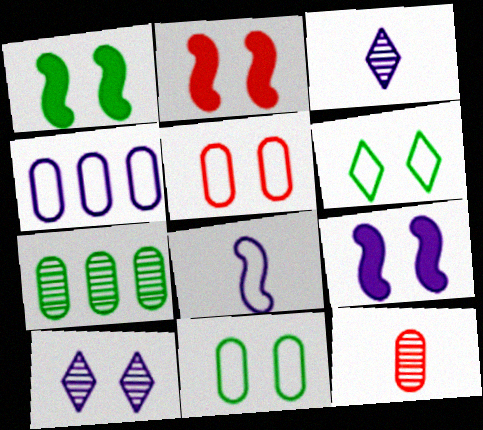[[1, 2, 9], 
[1, 5, 10], 
[2, 10, 11], 
[3, 4, 9]]